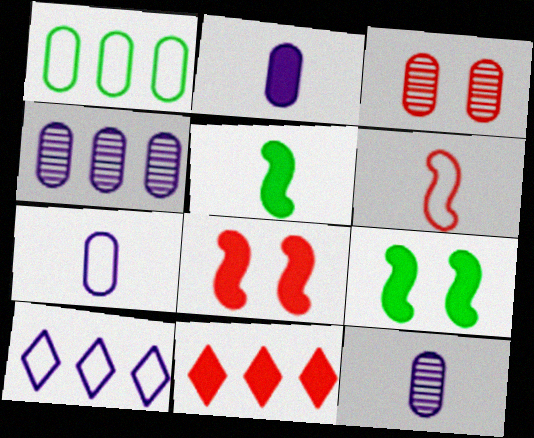[[1, 2, 3], 
[2, 7, 12], 
[2, 9, 11], 
[3, 5, 10], 
[3, 6, 11]]